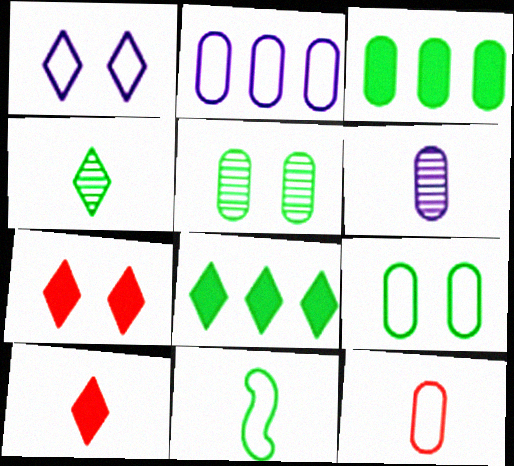[[2, 9, 12], 
[5, 8, 11], 
[6, 10, 11]]